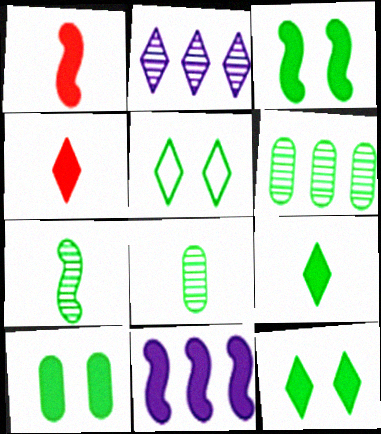[[1, 3, 11], 
[2, 4, 5], 
[3, 10, 12], 
[4, 10, 11]]